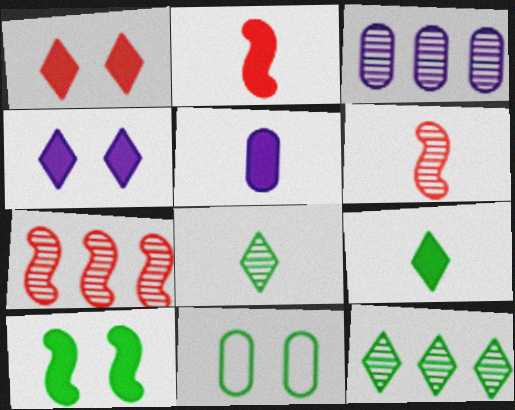[[2, 5, 9], 
[3, 7, 12]]